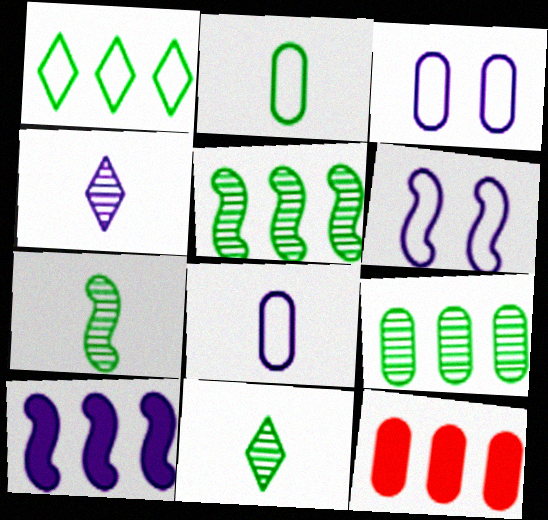[[3, 4, 10], 
[6, 11, 12]]